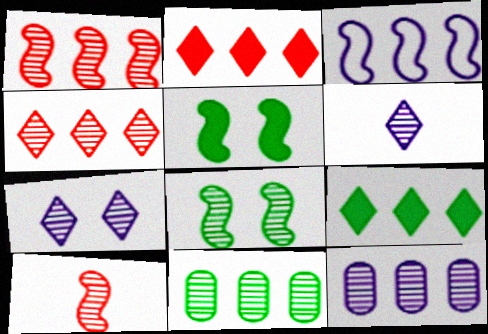[[2, 3, 11], 
[3, 5, 10], 
[7, 10, 11]]